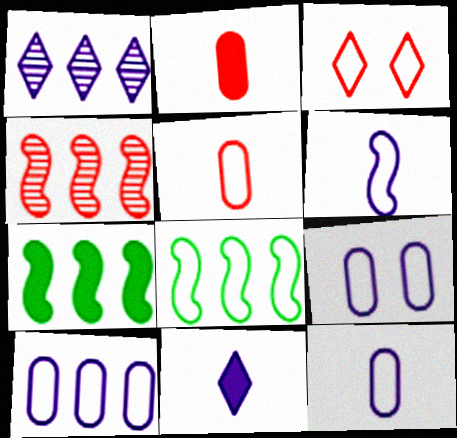[[2, 3, 4], 
[3, 8, 12], 
[9, 10, 12]]